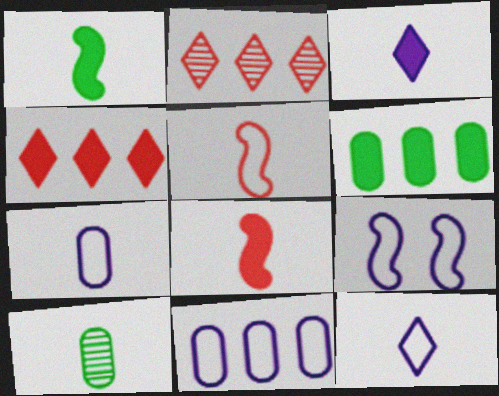[[3, 5, 10], 
[4, 9, 10], 
[8, 10, 12], 
[9, 11, 12]]